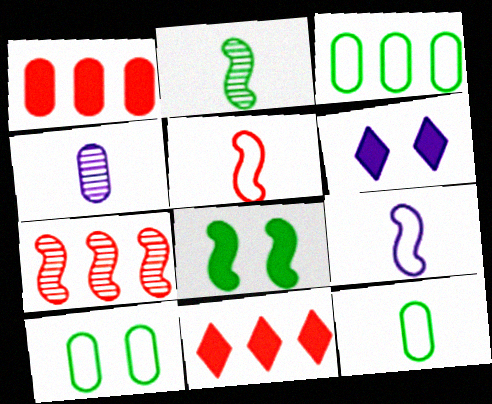[[1, 4, 10], 
[3, 10, 12], 
[6, 7, 12], 
[7, 8, 9]]